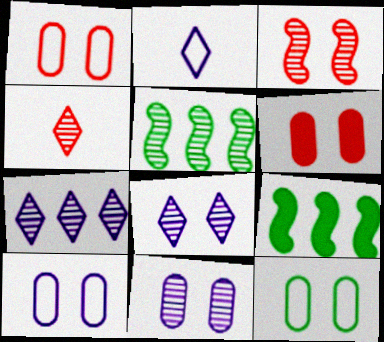[[1, 10, 12], 
[2, 5, 6], 
[4, 5, 11], 
[4, 9, 10], 
[6, 11, 12]]